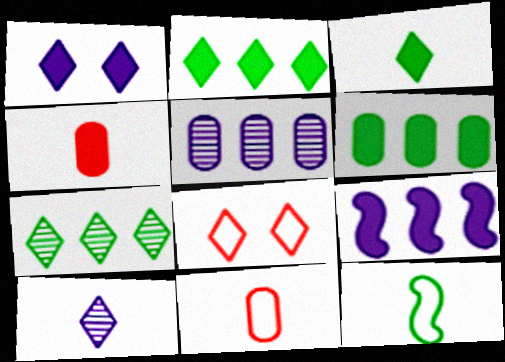[[2, 8, 10], 
[4, 10, 12]]